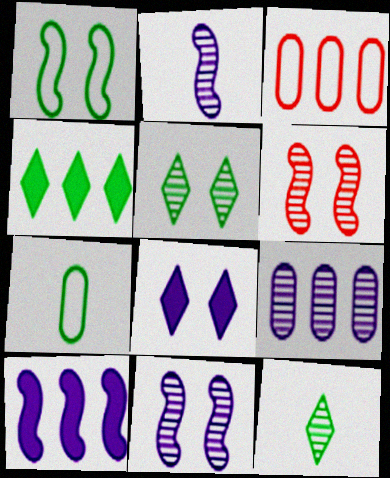[[6, 9, 12]]